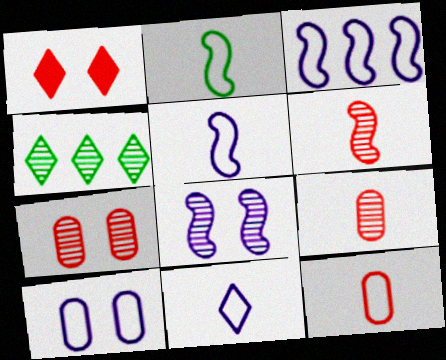[[1, 4, 11], 
[2, 11, 12], 
[3, 10, 11], 
[4, 8, 9]]